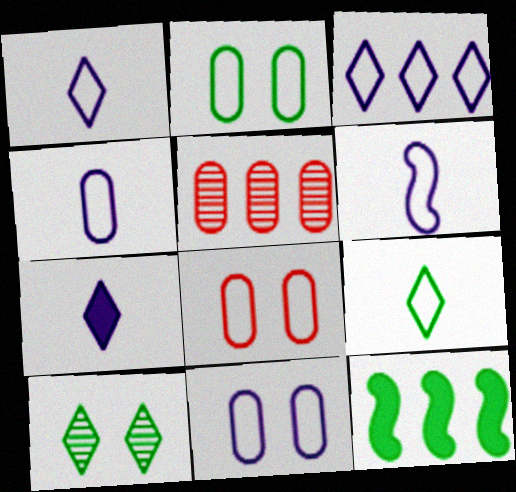[[1, 4, 6], 
[2, 8, 11], 
[3, 5, 12], 
[3, 6, 11]]